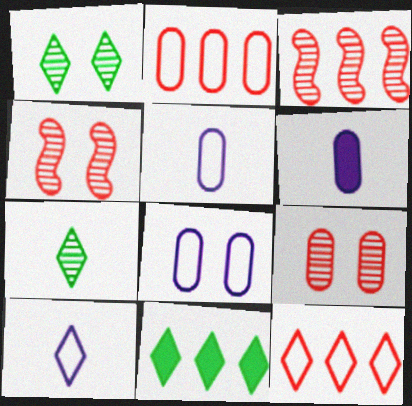[[4, 5, 11]]